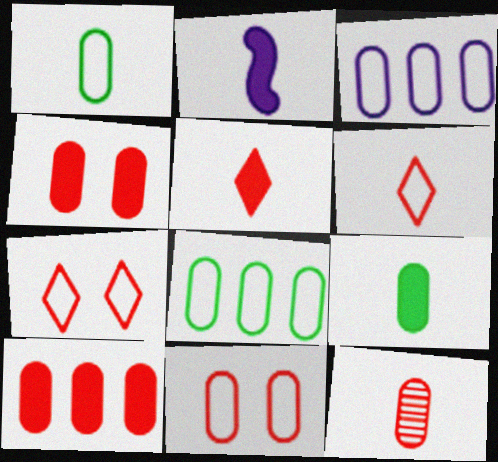[[1, 3, 11], 
[2, 5, 9], 
[10, 11, 12]]